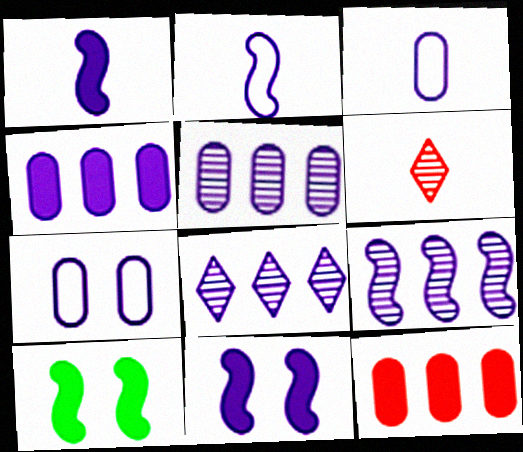[[1, 7, 8], 
[2, 9, 11], 
[3, 8, 11], 
[5, 8, 9]]